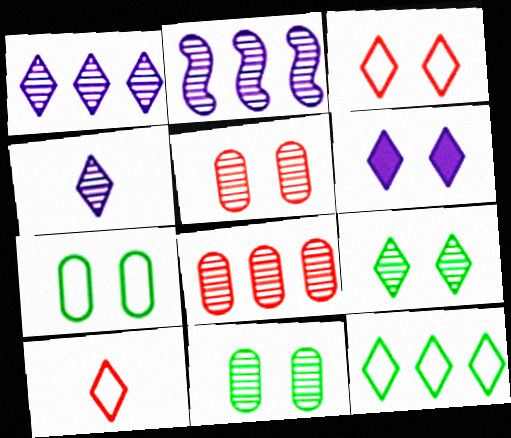[[3, 6, 9]]